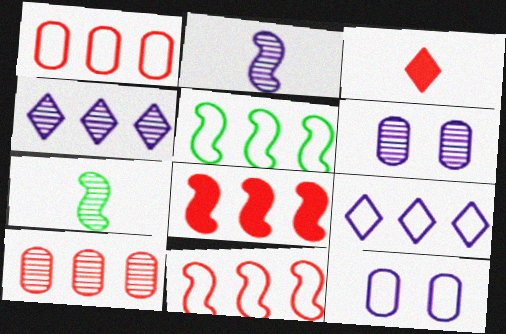[[1, 5, 9], 
[2, 4, 6], 
[3, 5, 6]]